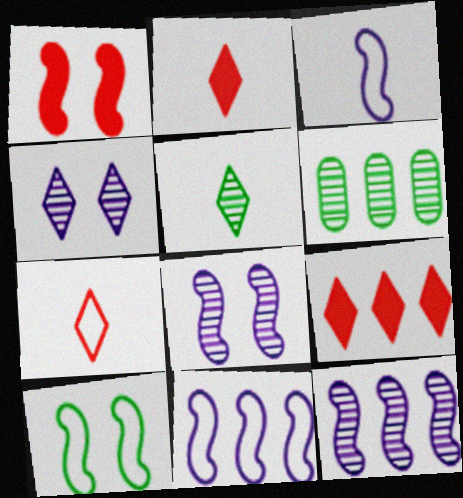[[1, 8, 10], 
[6, 9, 11]]